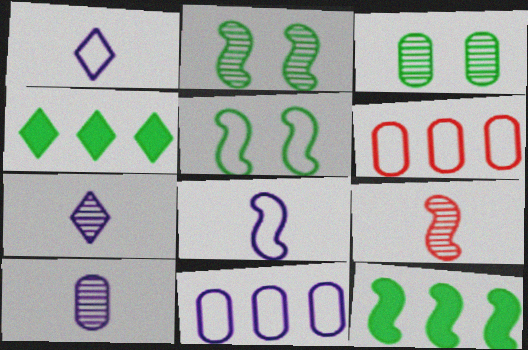[[1, 5, 6]]